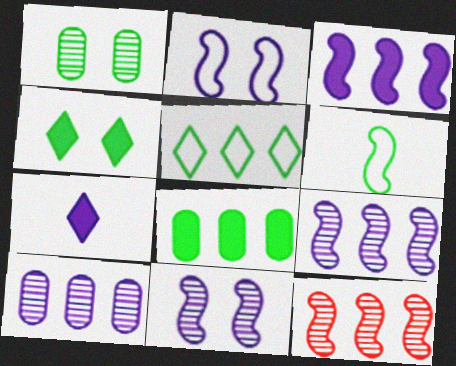[[2, 7, 10]]